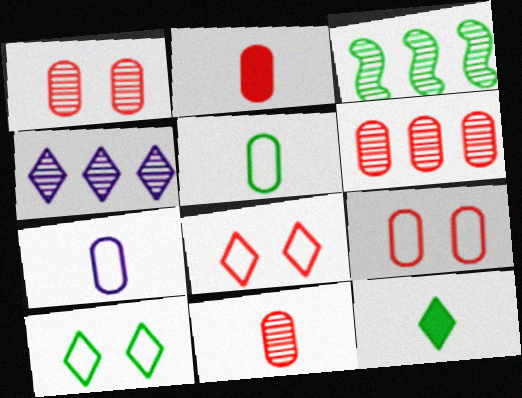[[1, 6, 11], 
[2, 6, 9], 
[3, 4, 6], 
[4, 8, 12]]